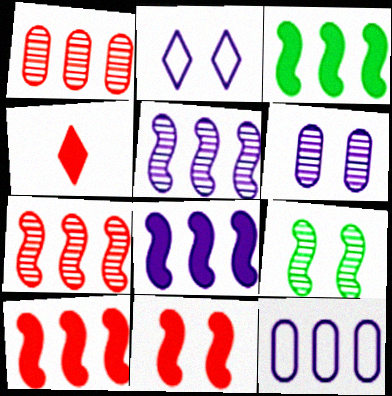[[3, 8, 10], 
[4, 9, 12]]